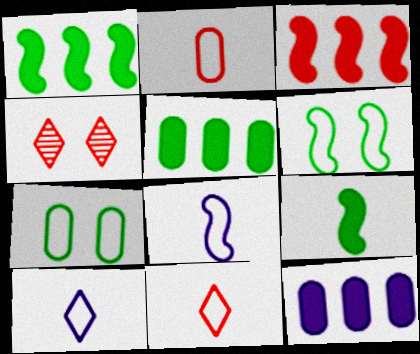[[2, 3, 4], 
[4, 5, 8]]